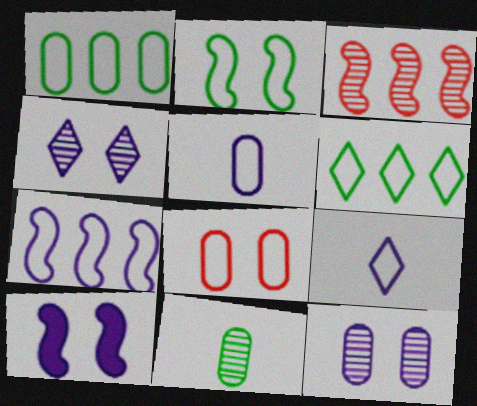[[1, 5, 8], 
[3, 4, 11]]